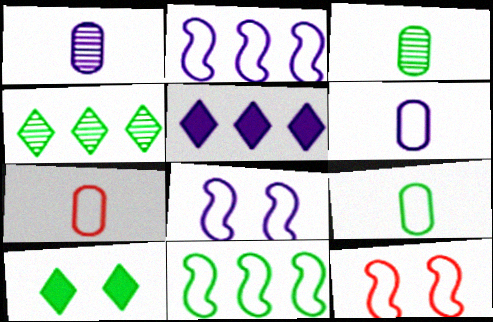[[1, 5, 8], 
[3, 5, 12], 
[3, 10, 11], 
[6, 7, 9]]